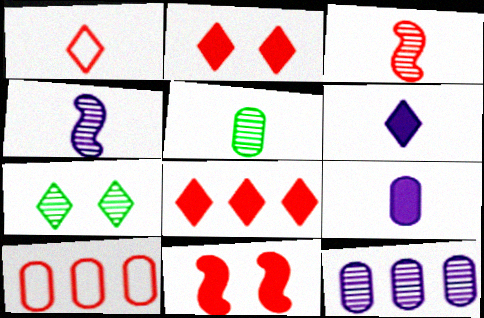[[2, 3, 10], 
[3, 7, 12]]